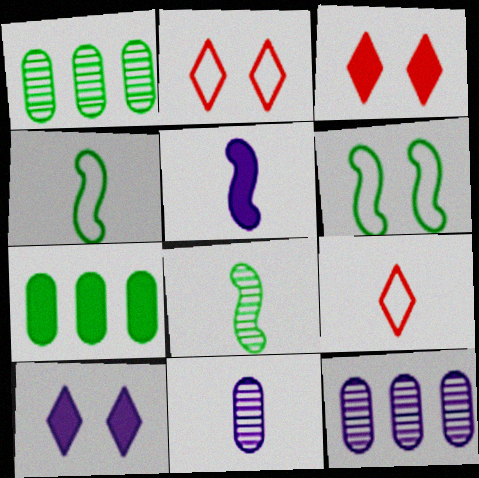[[1, 2, 5], 
[3, 4, 12], 
[3, 5, 7]]